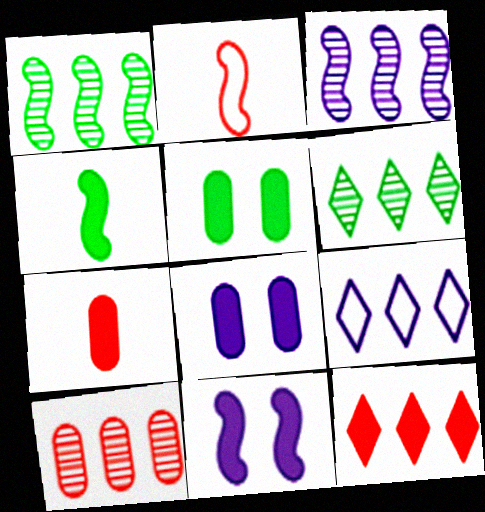[[1, 2, 11], 
[2, 6, 8], 
[3, 6, 10], 
[4, 8, 12], 
[6, 9, 12]]